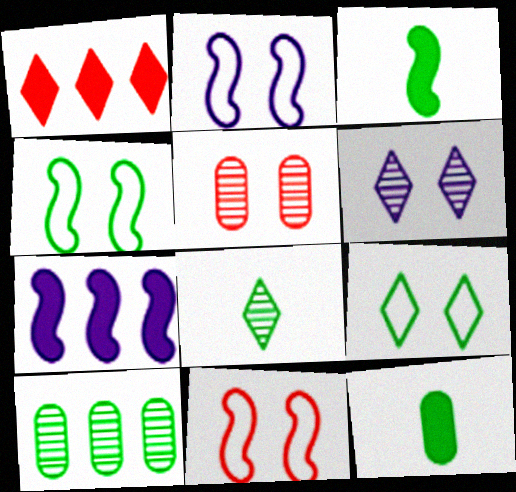[[2, 4, 11], 
[3, 9, 10]]